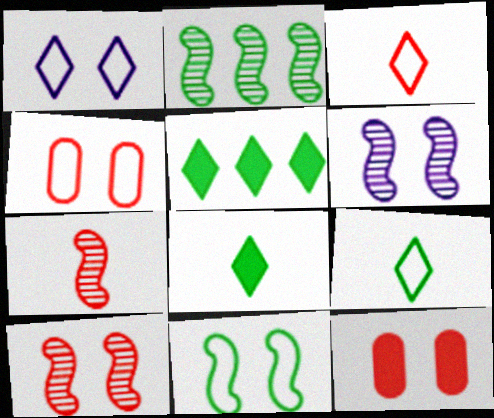[[1, 4, 11], 
[2, 6, 7]]